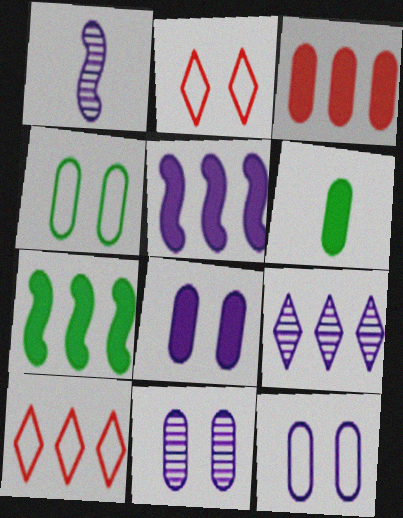[[1, 9, 11], 
[3, 6, 8], 
[8, 11, 12]]